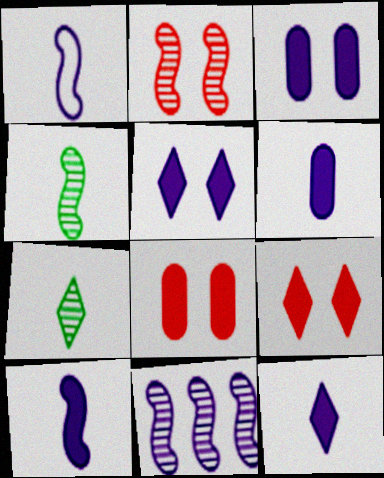[[2, 4, 11], 
[6, 10, 12]]